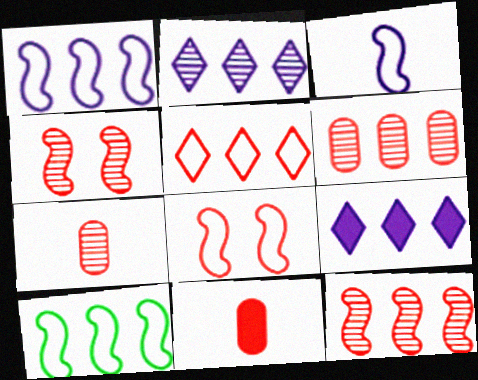[[3, 8, 10], 
[4, 5, 11], 
[6, 9, 10]]